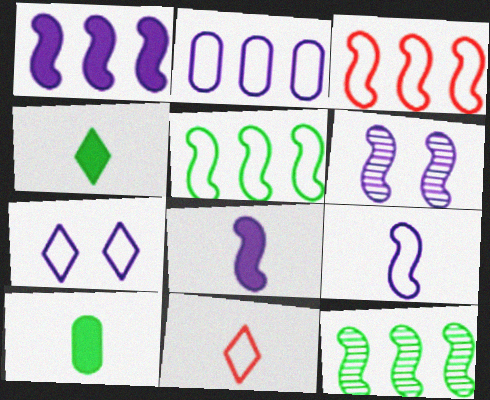[[1, 3, 12], 
[1, 6, 9], 
[2, 7, 9]]